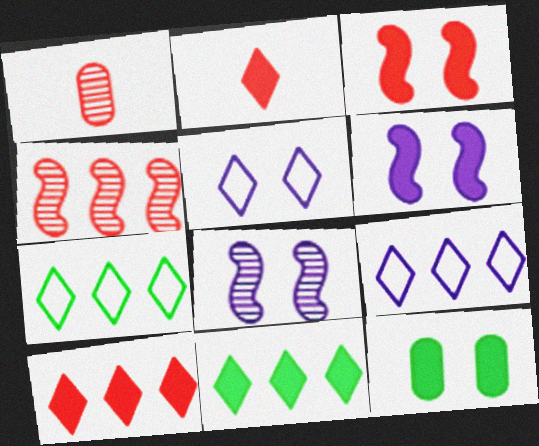[[1, 6, 7]]